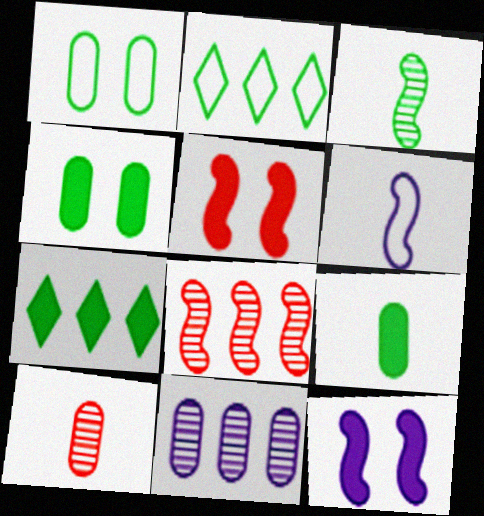[[1, 3, 7], 
[2, 3, 4], 
[2, 10, 12]]